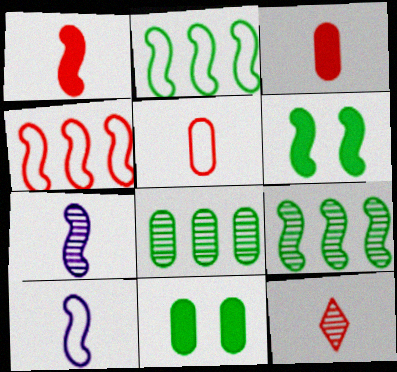[[1, 5, 12], 
[4, 6, 7]]